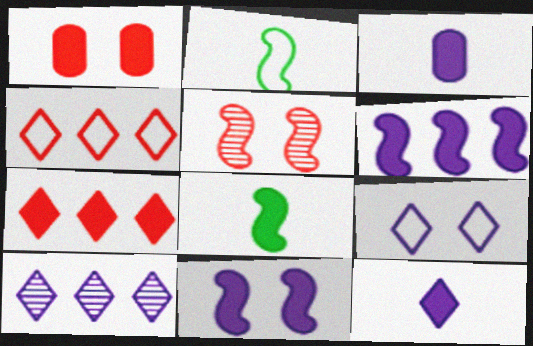[[1, 2, 10], 
[2, 5, 6], 
[9, 10, 12]]